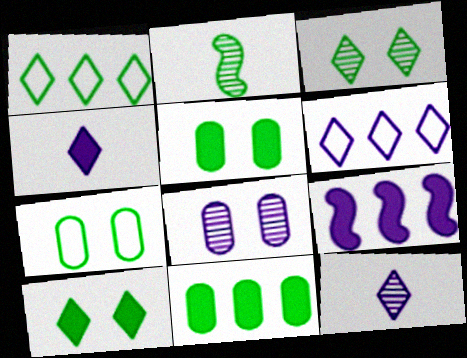[[1, 2, 5]]